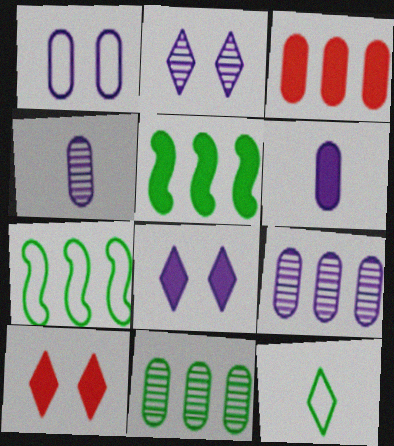[[1, 6, 9], 
[4, 7, 10], 
[5, 6, 10]]